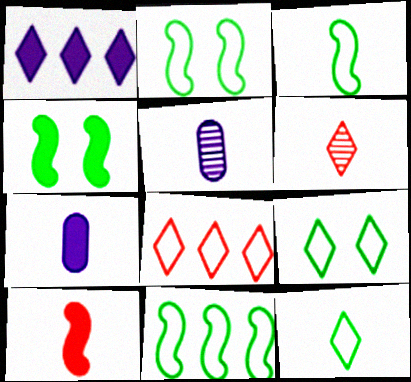[[1, 6, 9], 
[2, 3, 11], 
[3, 6, 7], 
[4, 5, 8], 
[5, 10, 12]]